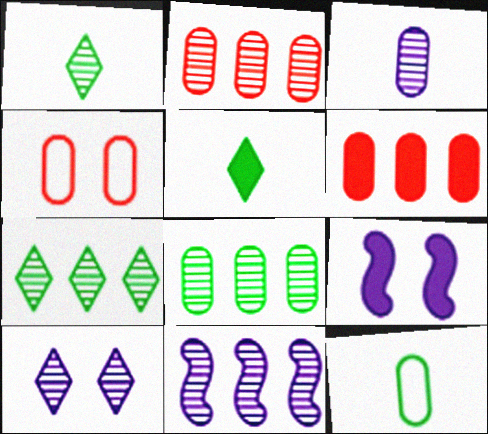[[2, 7, 11], 
[3, 10, 11], 
[4, 5, 11], 
[5, 6, 9]]